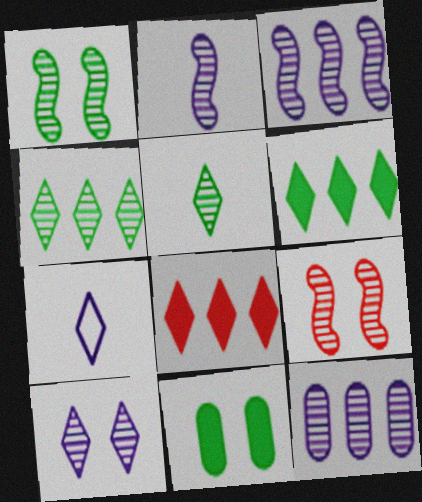[[2, 10, 12], 
[5, 9, 12]]